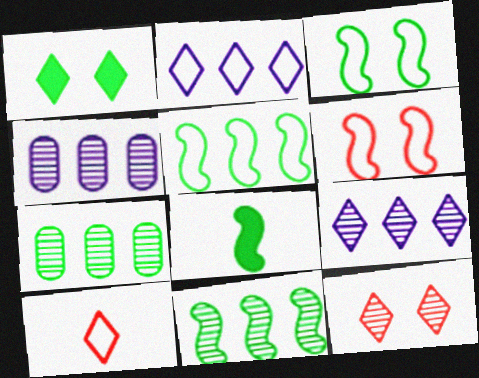[[1, 9, 10], 
[3, 8, 11]]